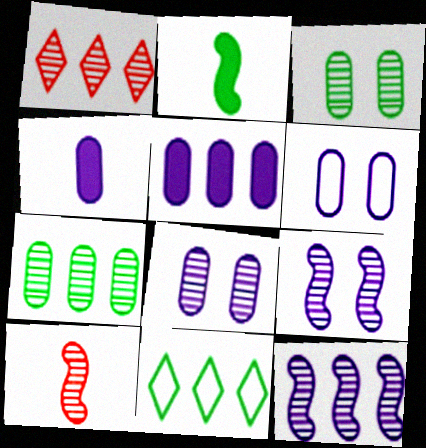[[1, 2, 6], 
[1, 7, 12], 
[2, 3, 11]]